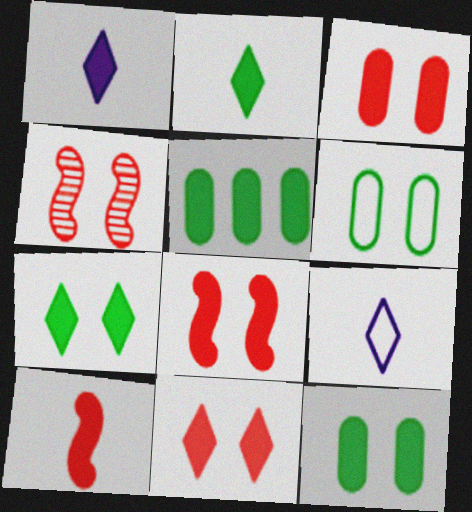[[1, 5, 8], 
[3, 8, 11], 
[4, 5, 9]]